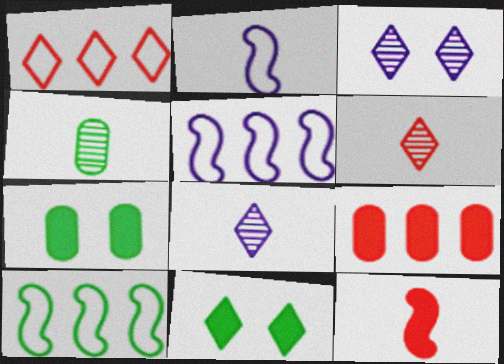[[1, 8, 11], 
[4, 10, 11], 
[5, 6, 7]]